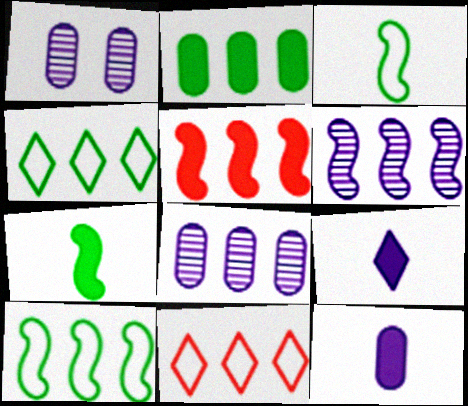[[1, 7, 11], 
[2, 6, 11], 
[4, 5, 8], 
[5, 6, 10]]